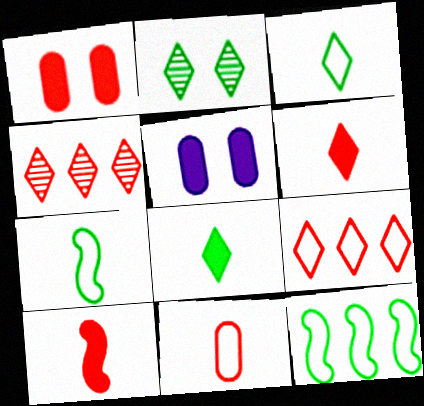[[4, 5, 7]]